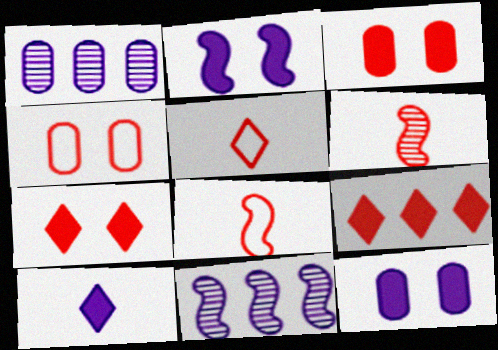[[4, 6, 9]]